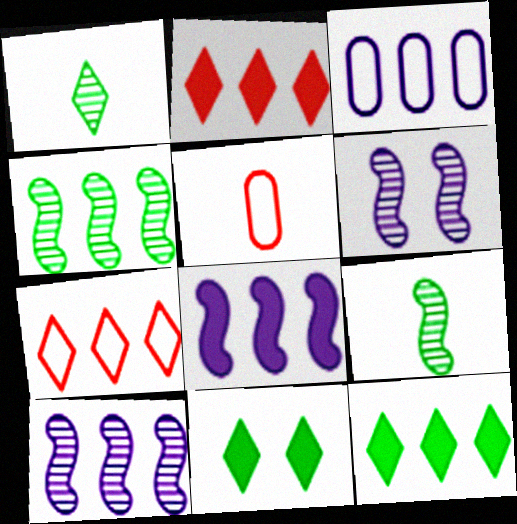[[2, 3, 4], 
[5, 6, 12], 
[5, 10, 11]]